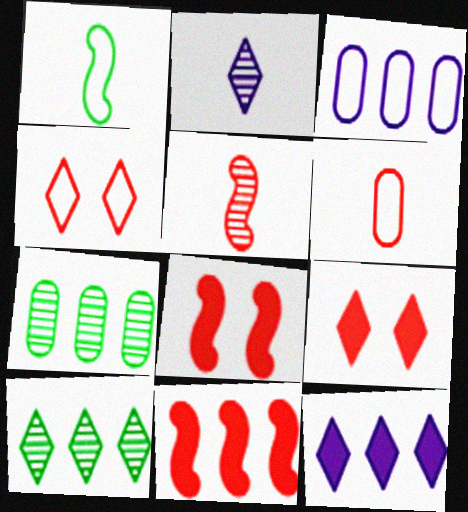[[1, 3, 4], 
[3, 10, 11]]